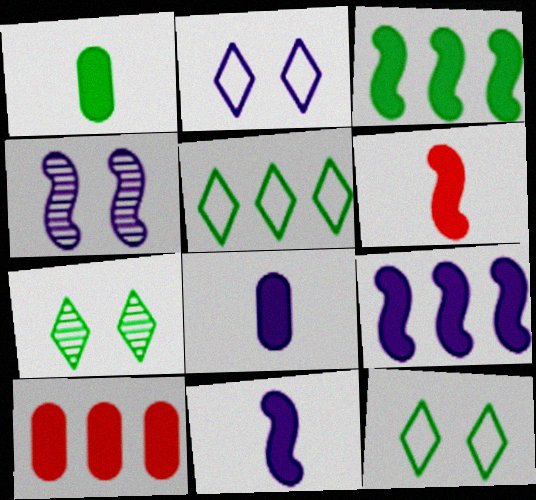[]